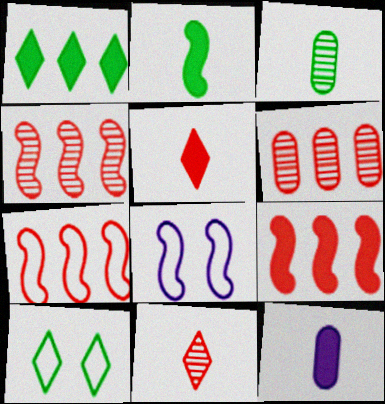[[2, 4, 8], 
[2, 5, 12], 
[4, 7, 9], 
[4, 10, 12]]